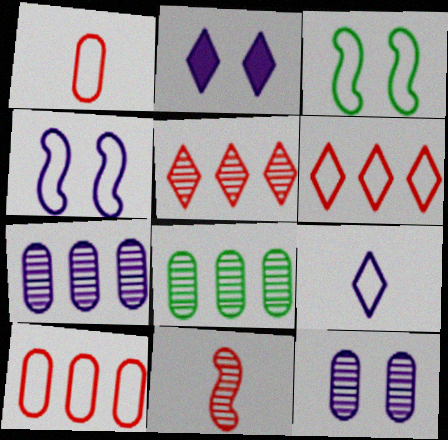[[2, 4, 12], 
[3, 9, 10]]